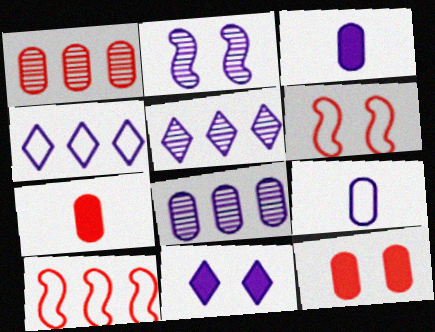[[2, 3, 4]]